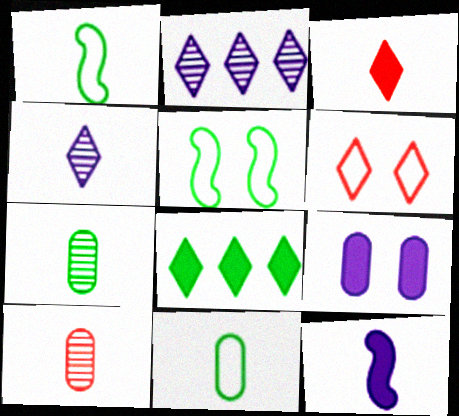[[4, 6, 8], 
[5, 7, 8]]